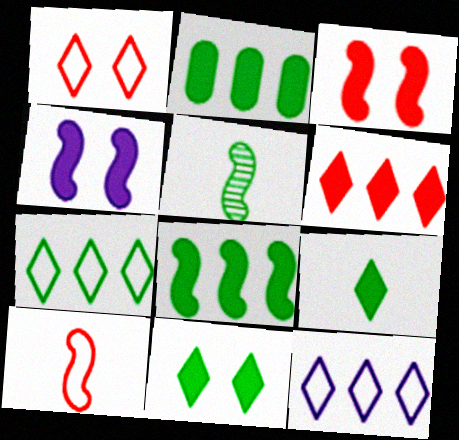[]